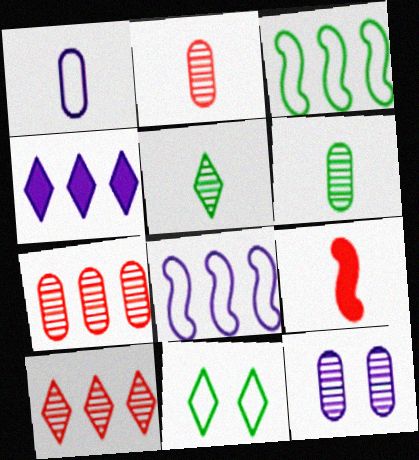[[1, 5, 9], 
[3, 4, 7], 
[6, 7, 12]]